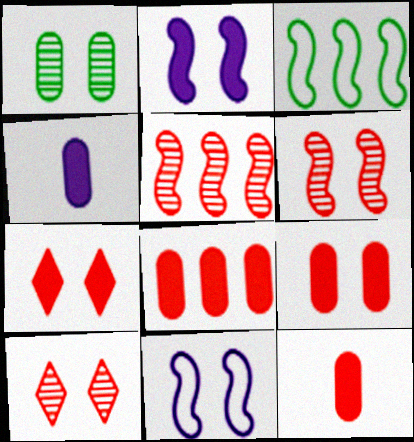[[1, 7, 11], 
[3, 4, 10], 
[8, 9, 12]]